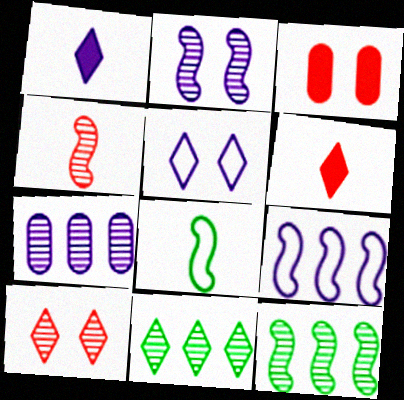[[2, 4, 12], 
[5, 6, 11]]